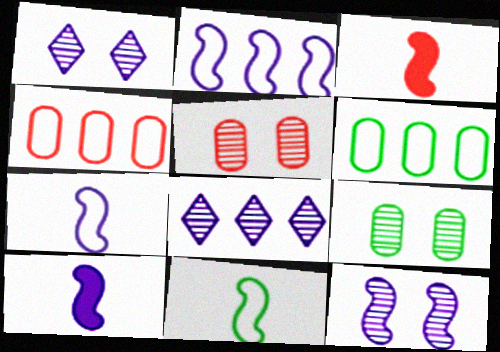[[1, 3, 6], 
[2, 10, 12]]